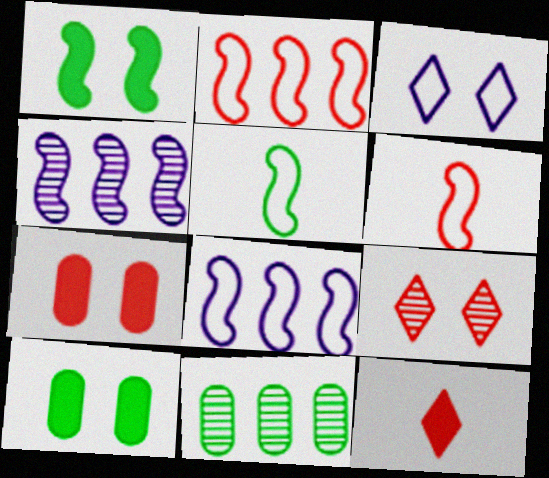[[1, 4, 6]]